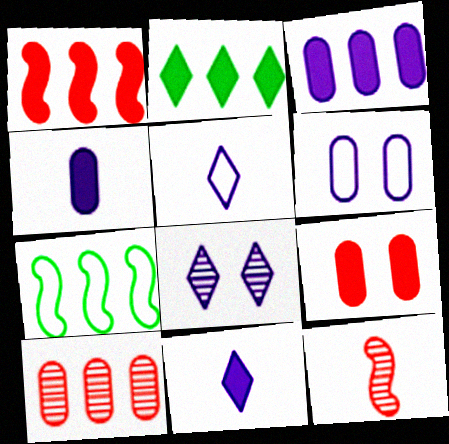[[1, 2, 3], 
[2, 6, 12]]